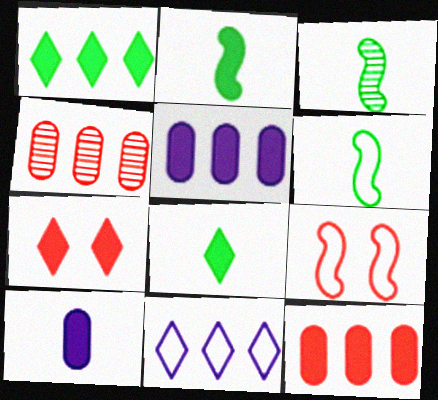[[2, 3, 6], 
[2, 5, 7]]